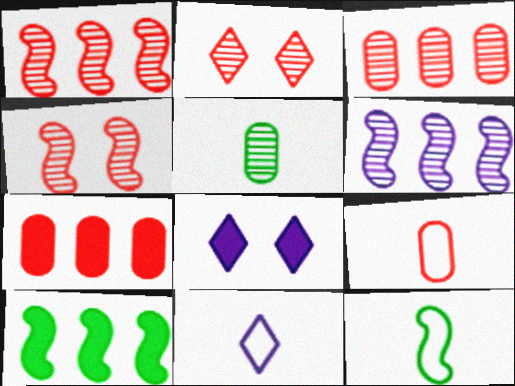[[2, 5, 6], 
[3, 8, 12], 
[9, 11, 12]]